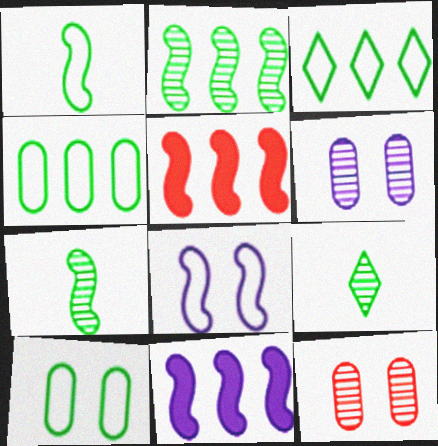[[1, 3, 10], 
[5, 7, 8]]